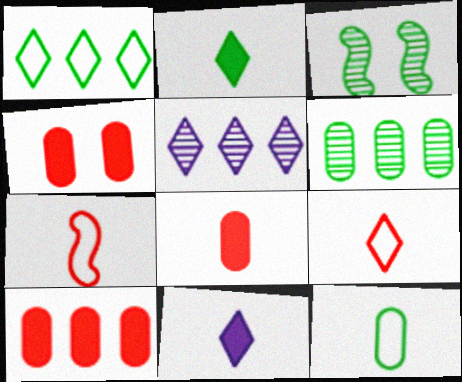[[4, 8, 10]]